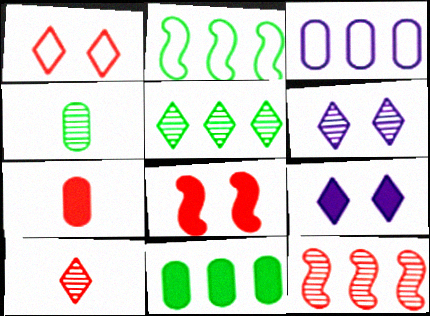[[1, 7, 12], 
[2, 5, 11], 
[2, 6, 7], 
[4, 6, 12], 
[5, 6, 10]]